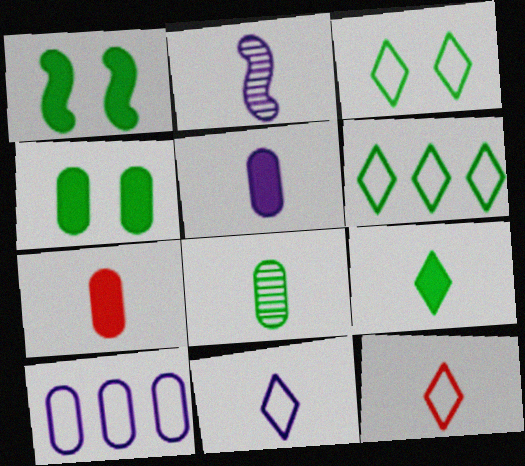[[1, 6, 8], 
[2, 5, 11]]